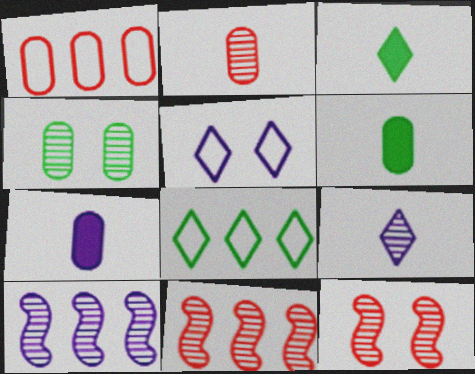[[1, 4, 7], 
[4, 9, 11], 
[5, 6, 11], 
[5, 7, 10], 
[7, 8, 12]]